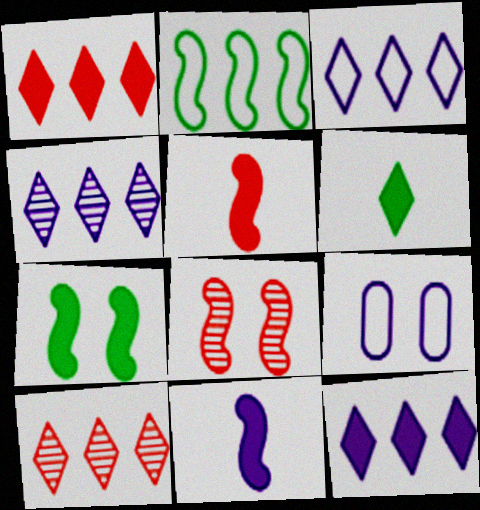[[2, 8, 11], 
[3, 4, 12], 
[4, 9, 11]]